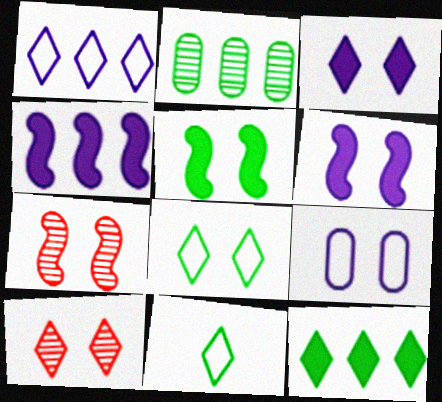[[2, 5, 11], 
[3, 8, 10], 
[5, 9, 10]]